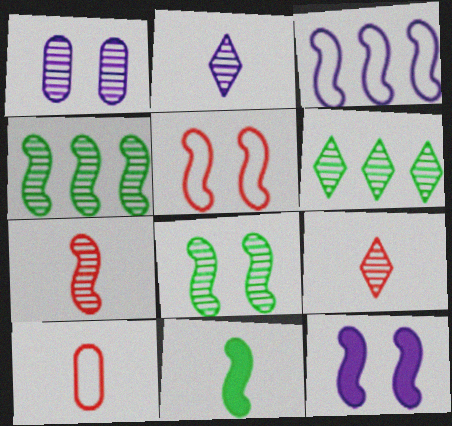[[1, 4, 9], 
[1, 6, 7], 
[2, 10, 11], 
[5, 8, 12], 
[6, 10, 12]]